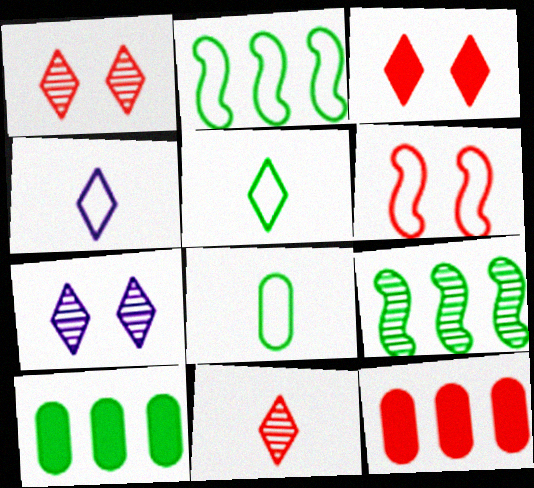[[6, 11, 12]]